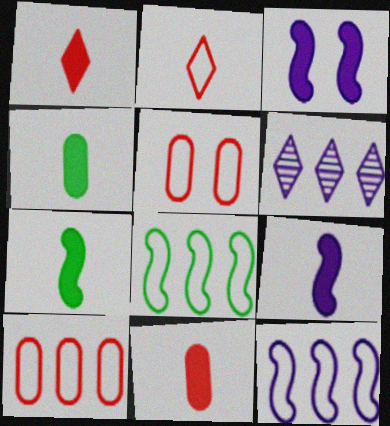[[1, 4, 9], 
[5, 6, 7]]